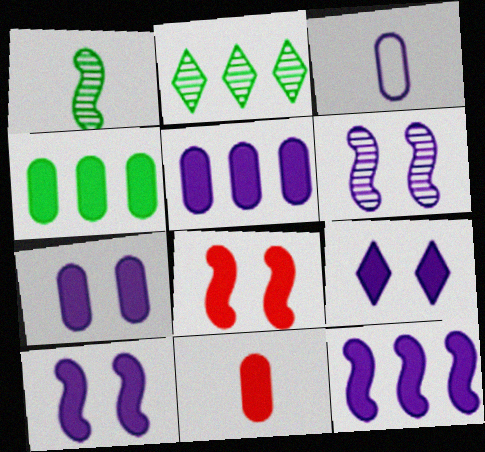[[2, 3, 8], 
[4, 7, 11], 
[7, 9, 10]]